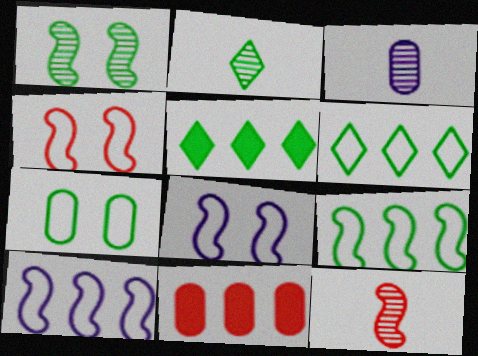[[2, 3, 12], 
[2, 8, 11], 
[3, 4, 5], 
[3, 7, 11]]